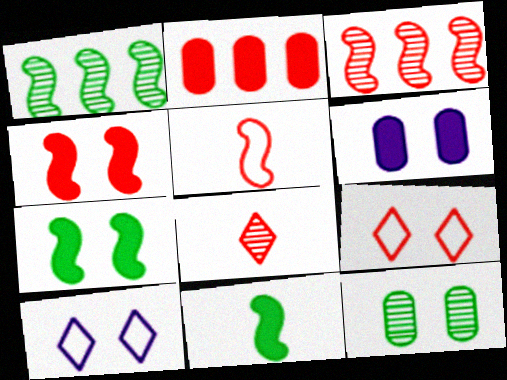[[3, 4, 5], 
[4, 10, 12]]